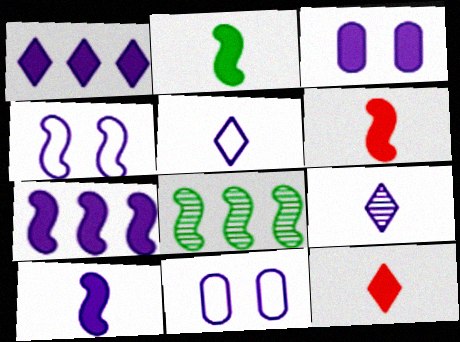[[1, 3, 10], 
[2, 6, 10], 
[4, 6, 8], 
[7, 9, 11], 
[8, 11, 12]]